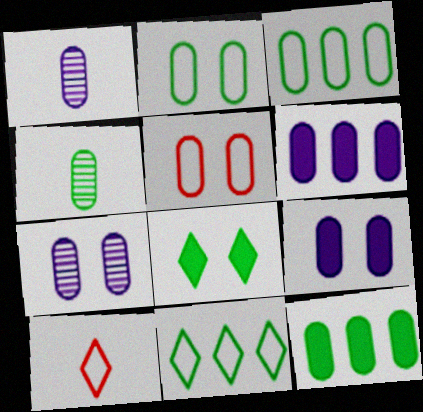[[1, 5, 12], 
[2, 4, 12], 
[4, 5, 6]]